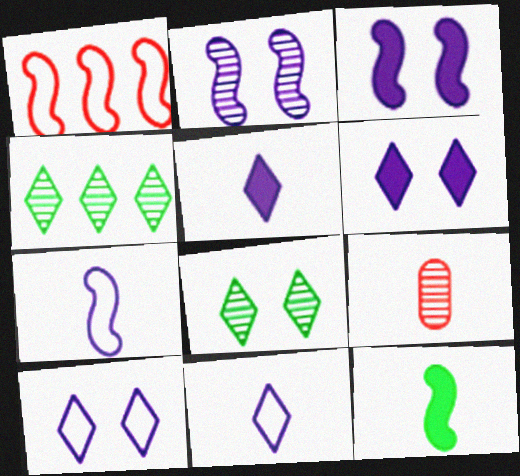[[1, 2, 12], 
[2, 4, 9], 
[9, 11, 12]]